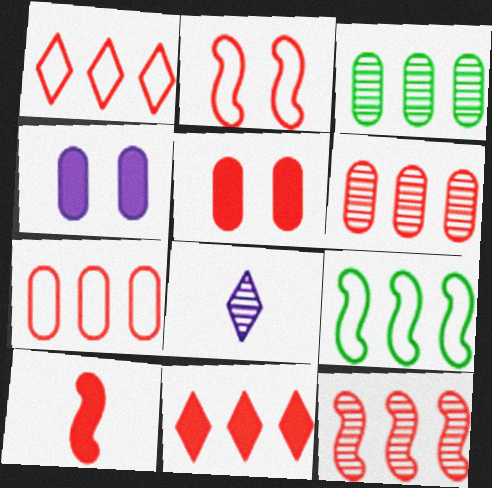[[2, 10, 12], 
[5, 8, 9], 
[5, 10, 11], 
[7, 11, 12]]